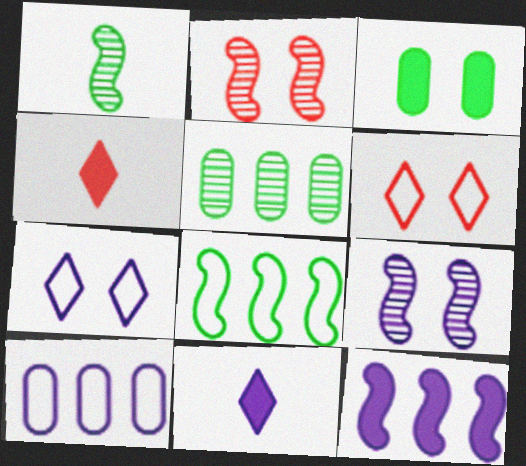[[2, 3, 7], 
[3, 4, 12], 
[3, 6, 9], 
[9, 10, 11]]